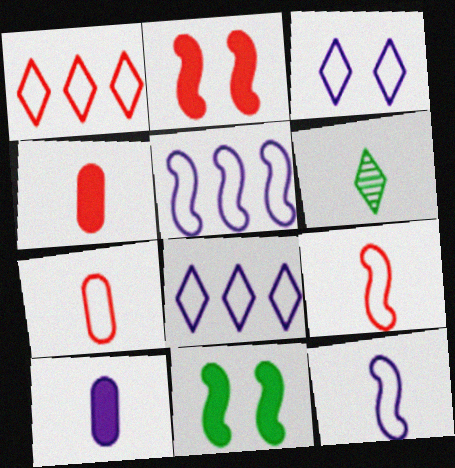[[4, 6, 12], 
[6, 9, 10]]